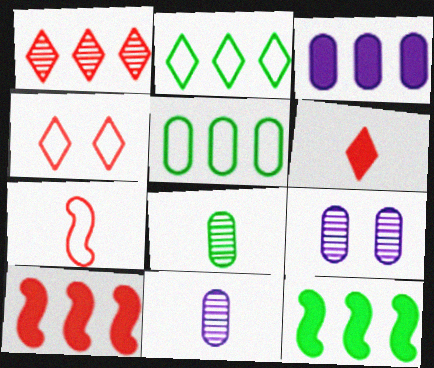[[1, 4, 6], 
[4, 11, 12]]